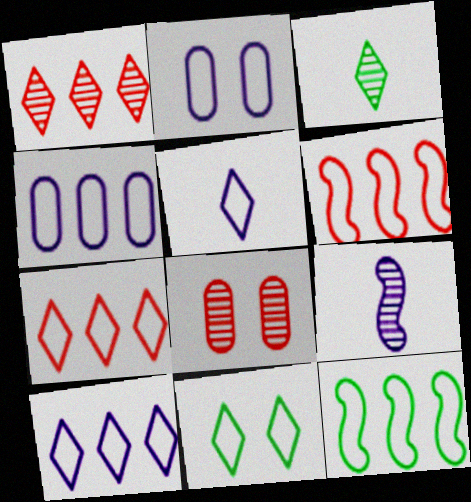[[4, 7, 12], 
[5, 7, 11]]